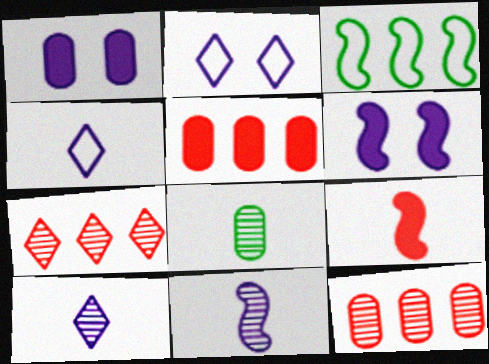[[4, 8, 9]]